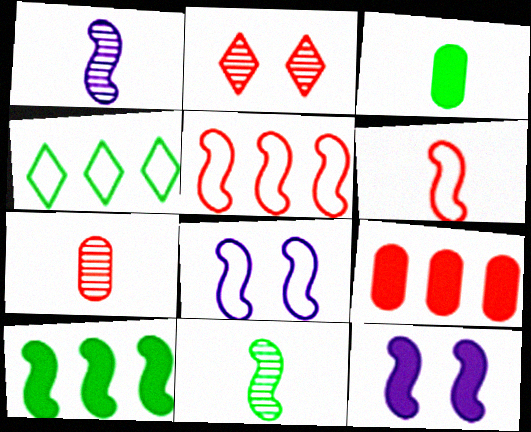[[2, 6, 9], 
[4, 7, 12], 
[5, 11, 12]]